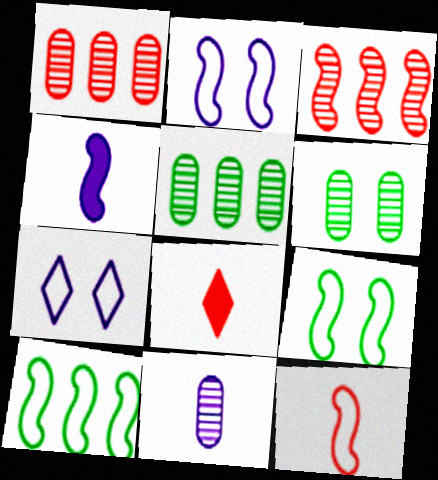[[1, 6, 11], 
[2, 5, 8], 
[2, 10, 12], 
[3, 4, 9]]